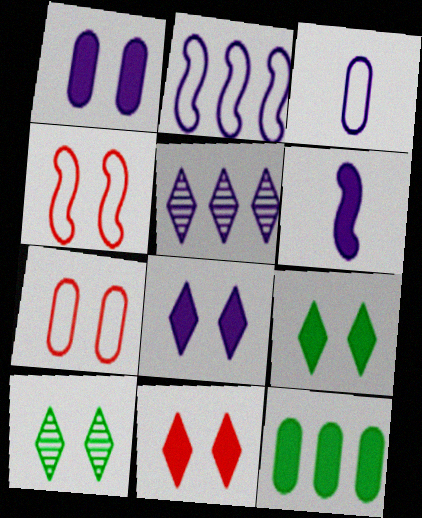[[1, 4, 10], 
[6, 11, 12], 
[8, 9, 11]]